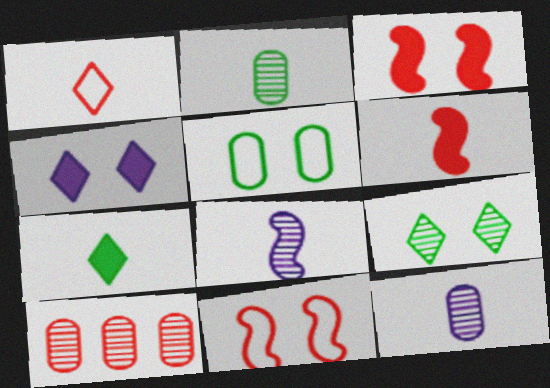[[1, 3, 10], 
[8, 9, 10]]